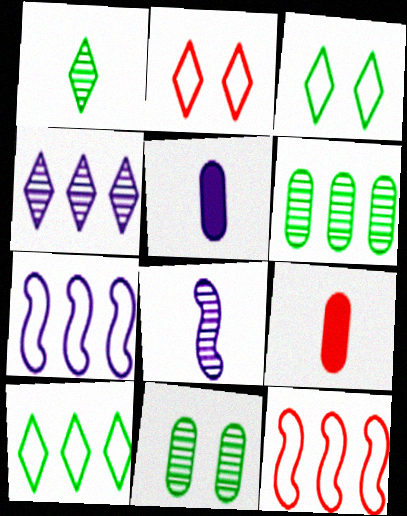[]